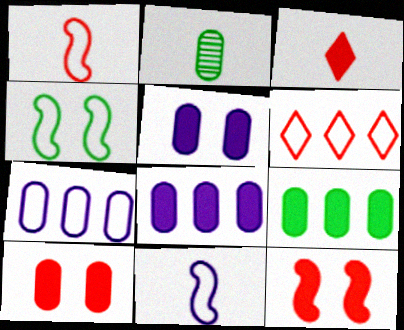[[2, 3, 11], 
[2, 7, 10]]